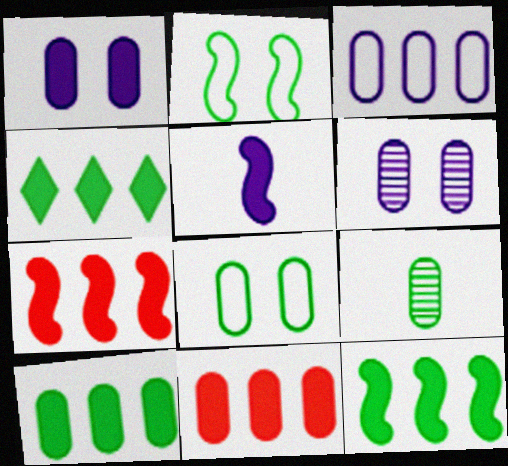[[2, 4, 9], 
[4, 10, 12], 
[8, 9, 10]]